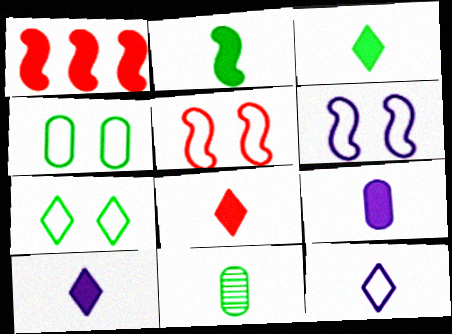[[2, 8, 9], 
[3, 8, 10]]